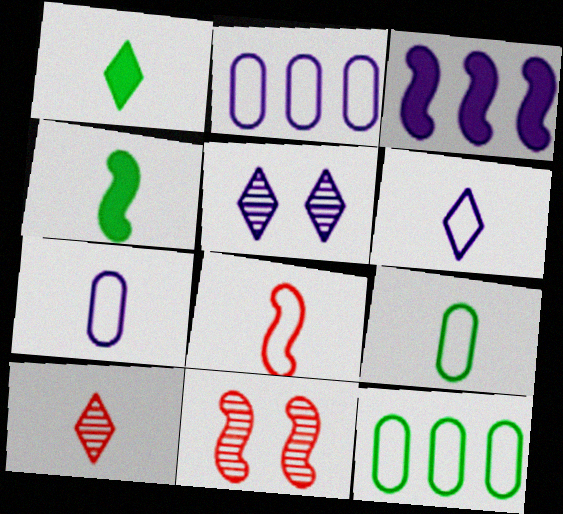[[1, 2, 11], 
[1, 6, 10], 
[3, 5, 7], 
[4, 7, 10], 
[6, 8, 9]]